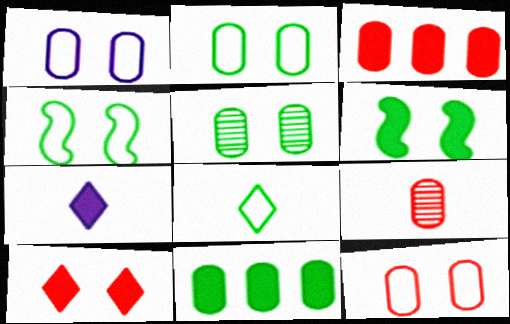[[1, 2, 12], 
[1, 9, 11], 
[3, 6, 7], 
[3, 9, 12]]